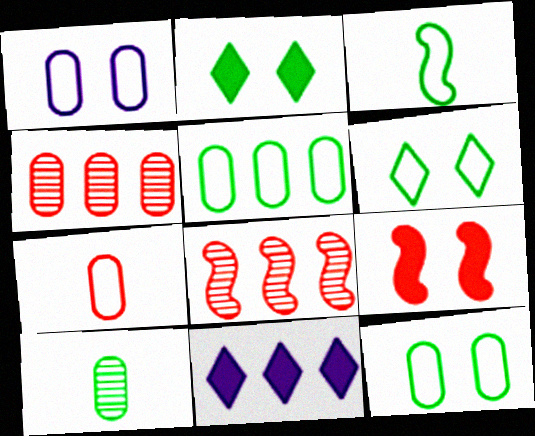[[1, 5, 7], 
[3, 5, 6], 
[5, 8, 11]]